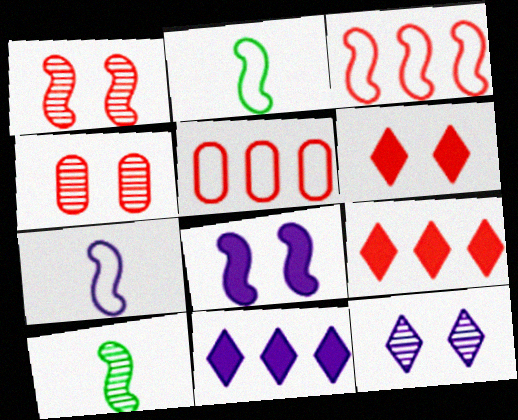[[2, 4, 11], 
[3, 8, 10]]